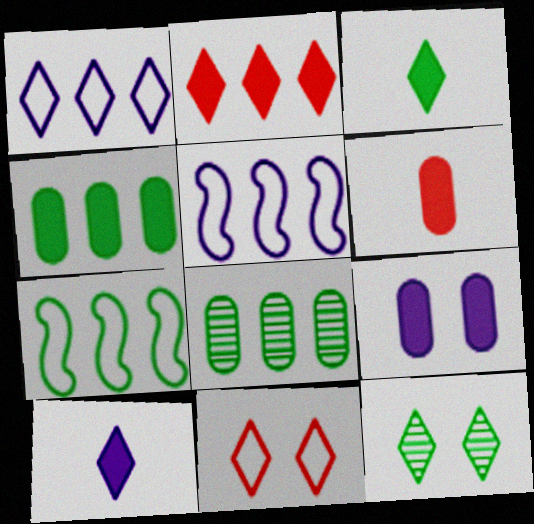[[2, 5, 8], 
[4, 6, 9], 
[5, 6, 12]]